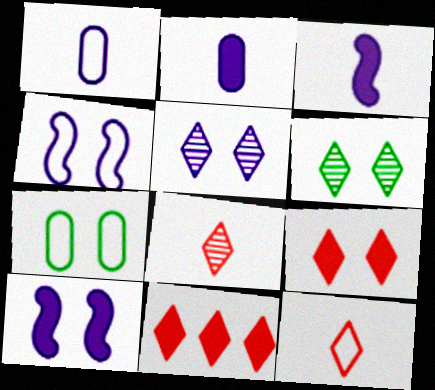[]